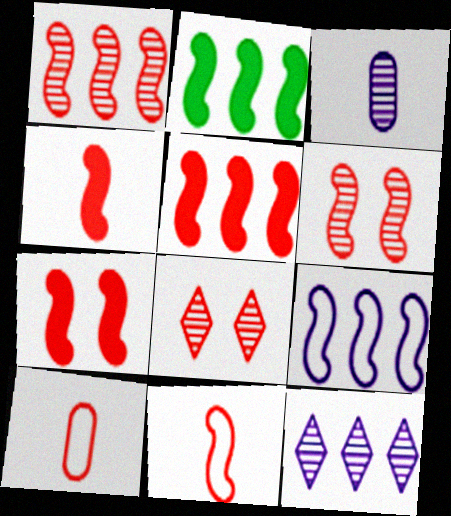[[1, 2, 9], 
[1, 7, 11], 
[4, 5, 7], 
[5, 6, 11], 
[5, 8, 10]]